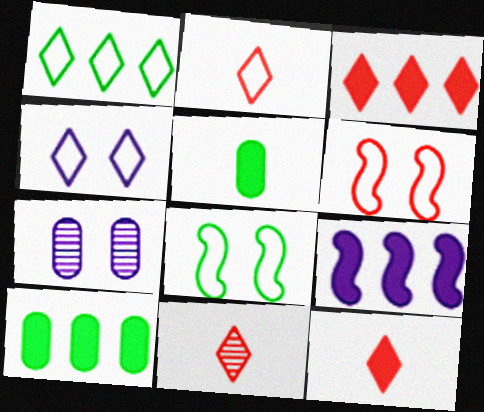[[1, 2, 4], 
[2, 11, 12], 
[3, 9, 10]]